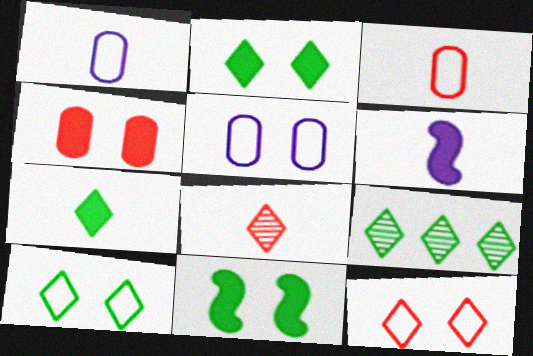[[7, 9, 10]]